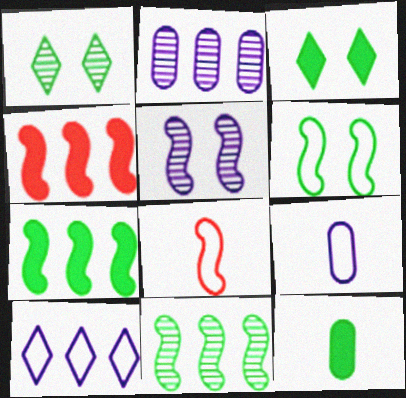[[1, 4, 9], 
[2, 3, 8], 
[3, 7, 12], 
[5, 7, 8]]